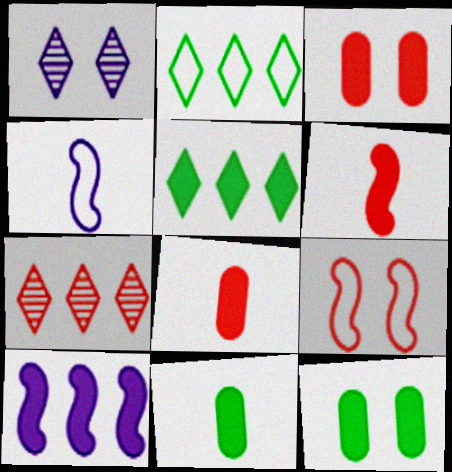[[1, 9, 12], 
[4, 7, 12], 
[7, 8, 9]]